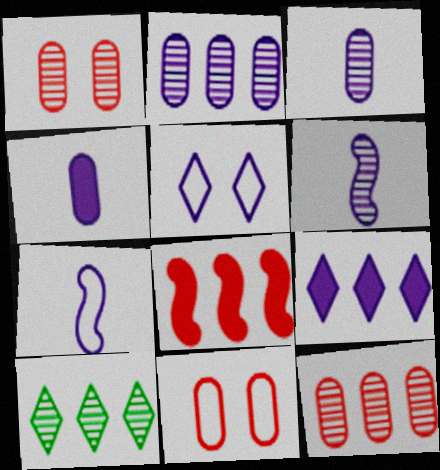[[1, 6, 10]]